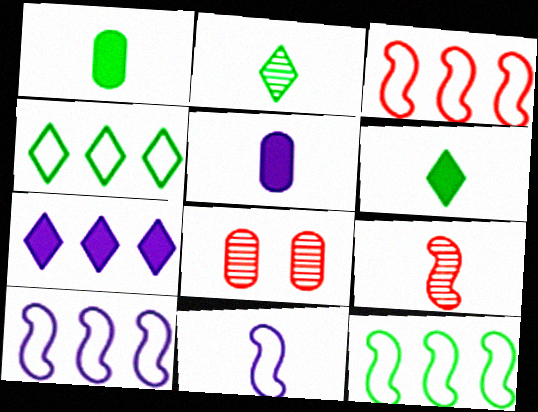[[3, 10, 12], 
[6, 8, 10]]